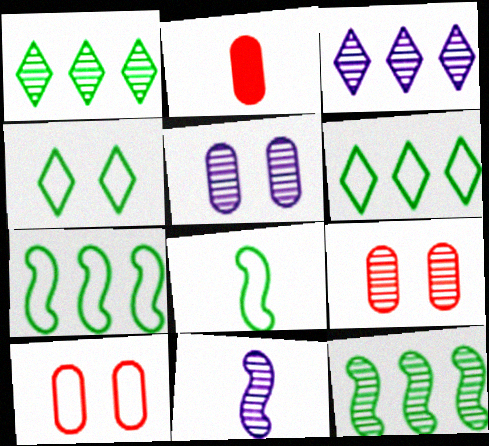[[1, 9, 11], 
[3, 5, 11]]